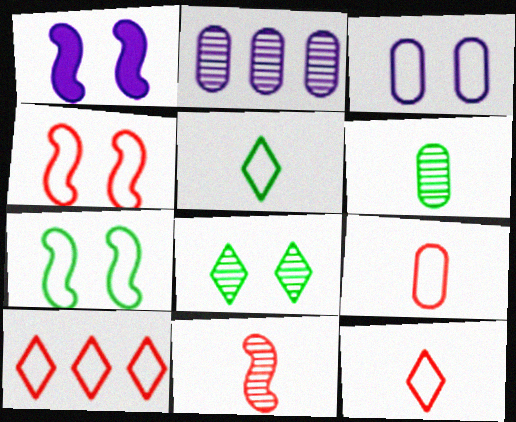[[1, 6, 10], 
[2, 8, 11], 
[4, 9, 10]]